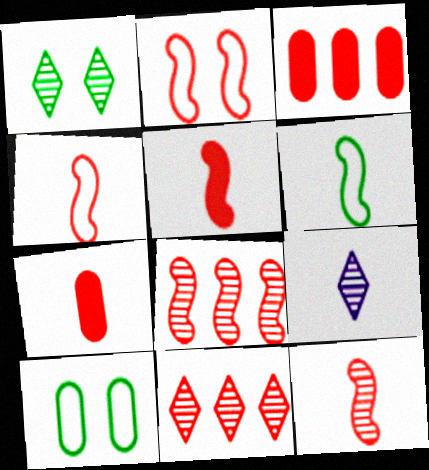[[1, 9, 11], 
[2, 5, 8], 
[2, 7, 11], 
[4, 5, 12], 
[6, 7, 9]]